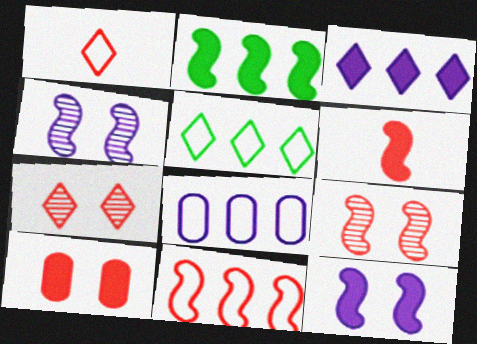[[2, 6, 12], 
[5, 8, 11], 
[6, 9, 11]]